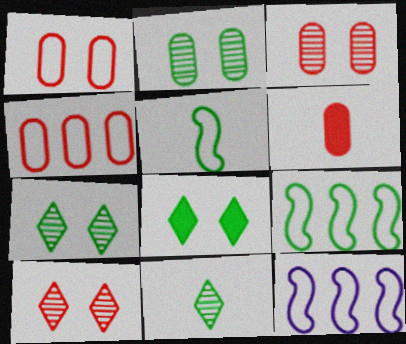[[3, 4, 6], 
[6, 7, 12]]